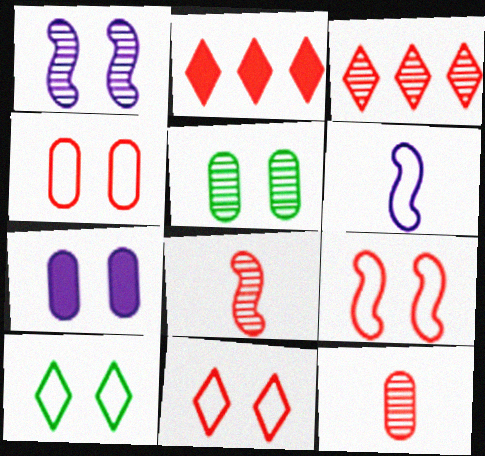[[2, 4, 8], 
[2, 5, 6], 
[2, 9, 12], 
[4, 5, 7], 
[4, 9, 11]]